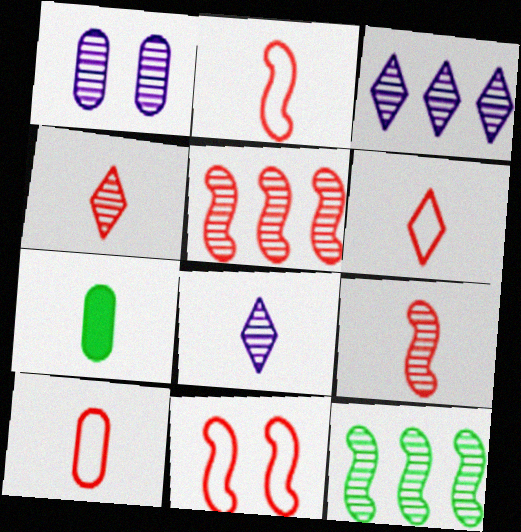[[1, 4, 12], 
[2, 6, 10], 
[2, 7, 8], 
[3, 7, 11]]